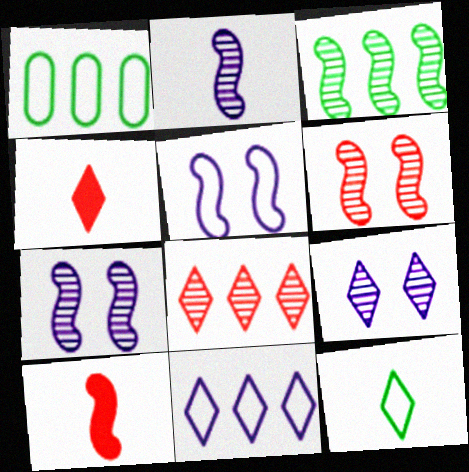[[1, 4, 7], 
[1, 9, 10], 
[2, 3, 6], 
[3, 5, 10]]